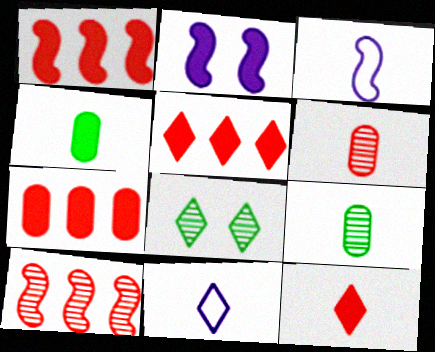[[1, 5, 7], 
[2, 4, 5], 
[3, 7, 8], 
[3, 9, 12], 
[5, 8, 11]]